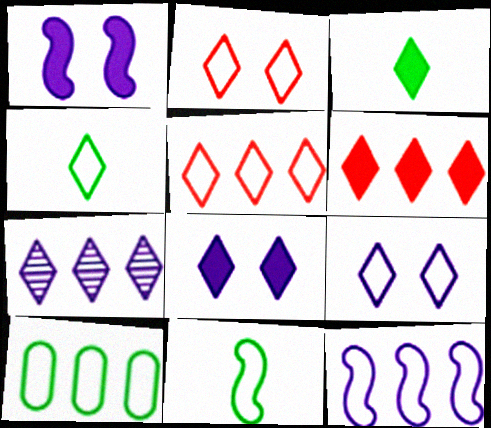[[2, 3, 7], 
[3, 6, 8], 
[4, 5, 9], 
[5, 10, 12]]